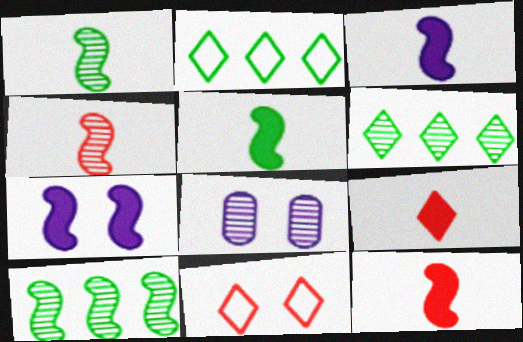[[2, 8, 12], 
[3, 5, 12], 
[4, 6, 8]]